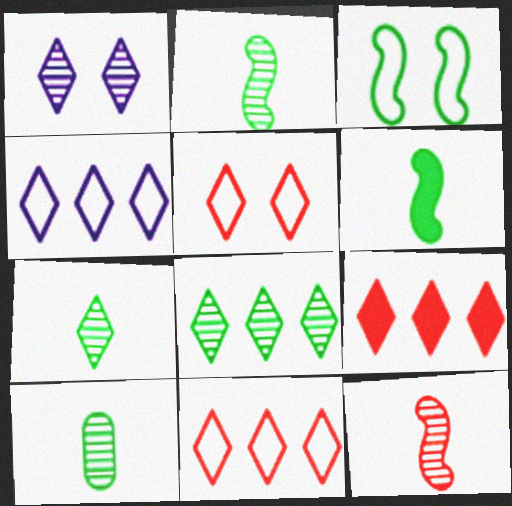[[2, 7, 10], 
[4, 8, 9]]